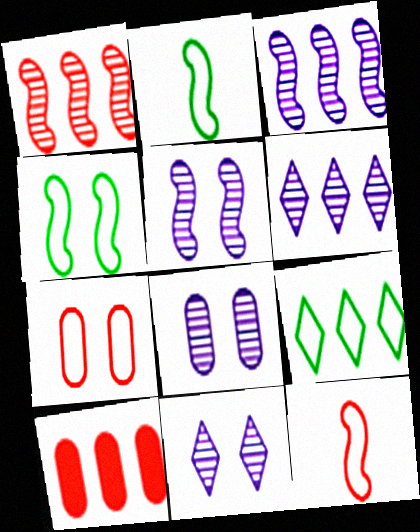[[2, 10, 11], 
[3, 9, 10], 
[5, 8, 11]]